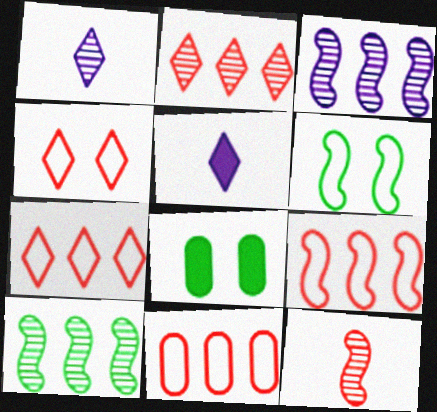[[1, 8, 9], 
[7, 9, 11]]